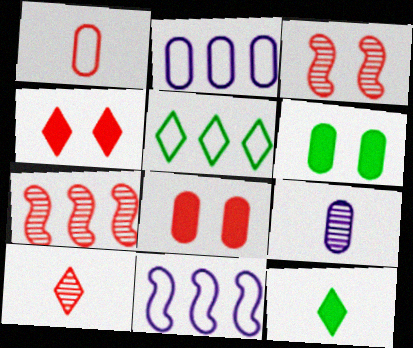[[1, 4, 7], 
[2, 3, 12], 
[6, 10, 11]]